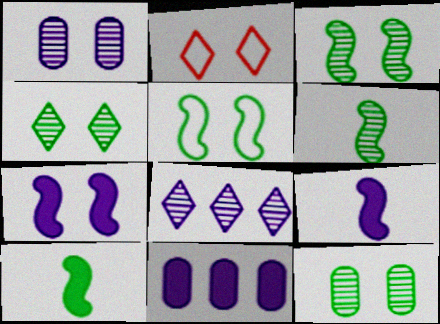[[2, 6, 11], 
[2, 7, 12], 
[3, 4, 12]]